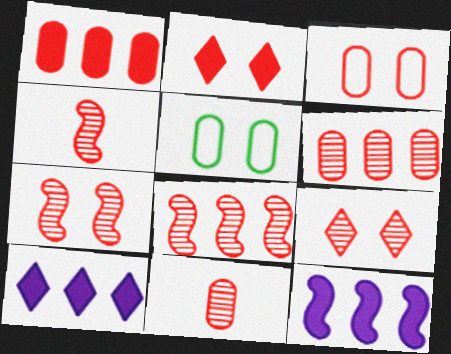[[1, 3, 11], 
[2, 3, 7], 
[4, 5, 10], 
[4, 6, 9], 
[4, 7, 8], 
[8, 9, 11]]